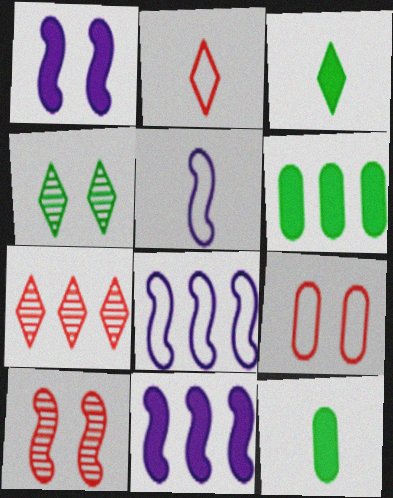[[1, 4, 9], 
[6, 7, 8]]